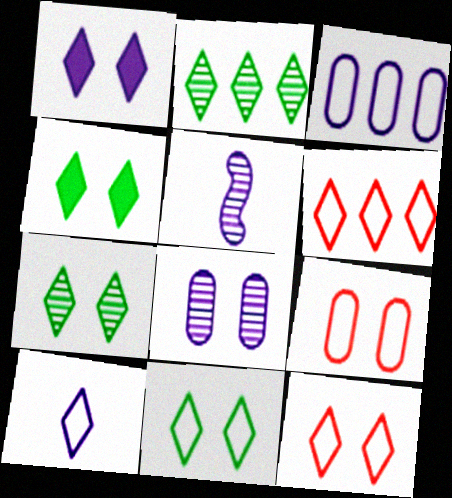[[1, 3, 5], 
[1, 7, 12], 
[4, 7, 11], 
[6, 10, 11]]